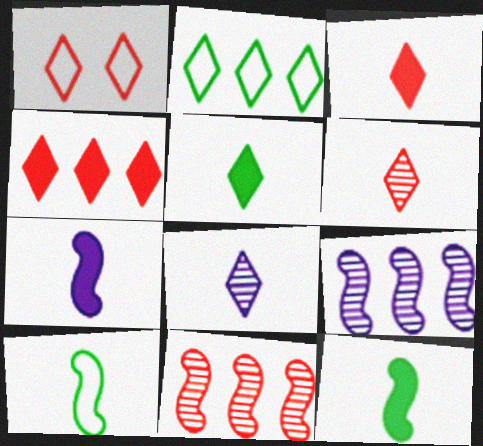[[1, 4, 6]]